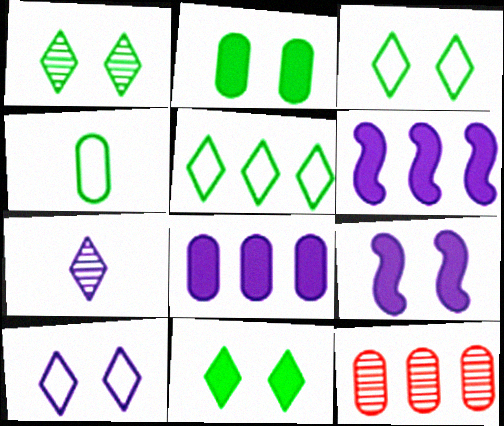[[1, 3, 11], 
[5, 6, 12]]